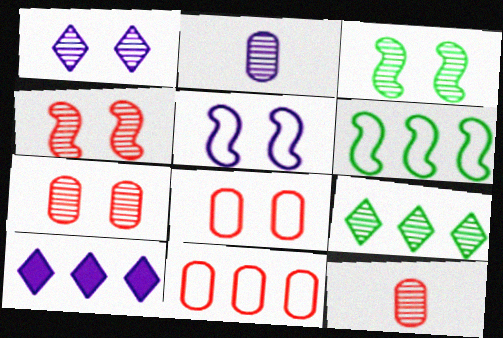[[1, 3, 7], 
[2, 4, 9], 
[2, 5, 10]]